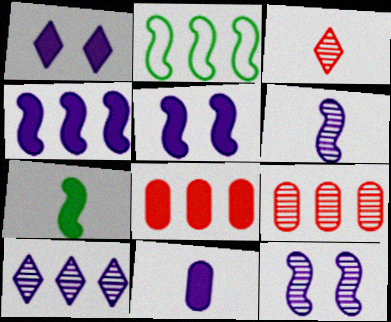[[1, 4, 11], 
[1, 7, 8], 
[2, 8, 10]]